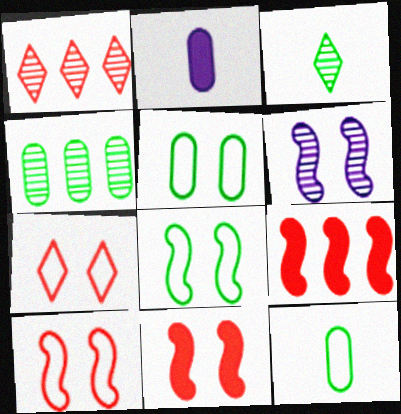[[1, 2, 8], 
[6, 8, 11]]